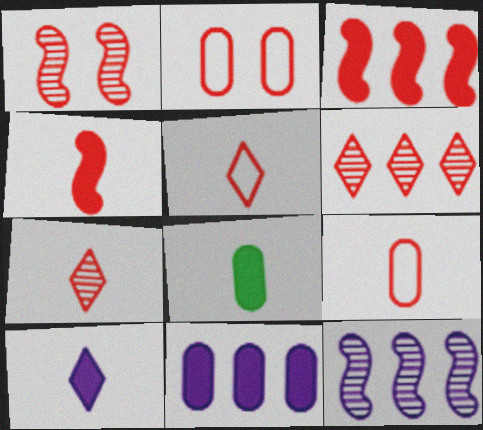[[2, 3, 7], 
[2, 4, 6], 
[4, 7, 9], 
[4, 8, 10]]